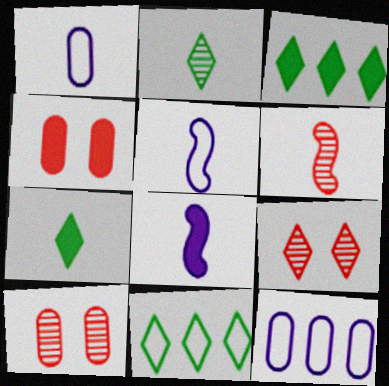[[1, 6, 7], 
[3, 4, 8], 
[3, 5, 10], 
[8, 10, 11]]